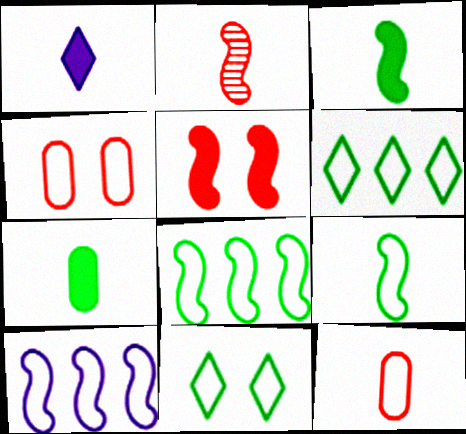[[10, 11, 12]]